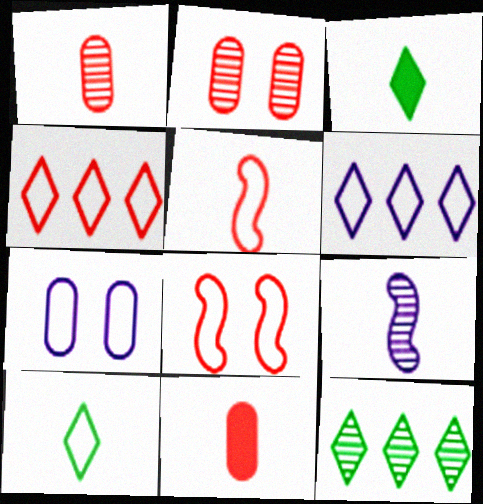[[2, 9, 12], 
[9, 10, 11]]